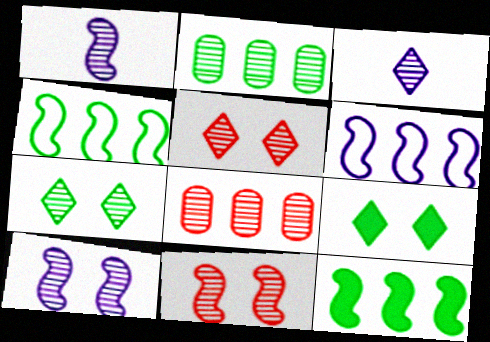[[1, 2, 5], 
[1, 7, 8], 
[2, 3, 11]]